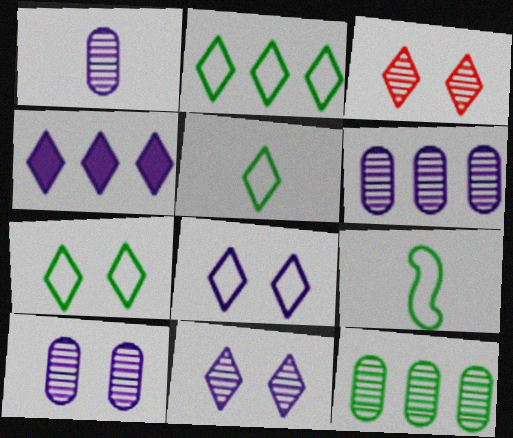[[1, 6, 10], 
[2, 5, 7], 
[3, 4, 5]]